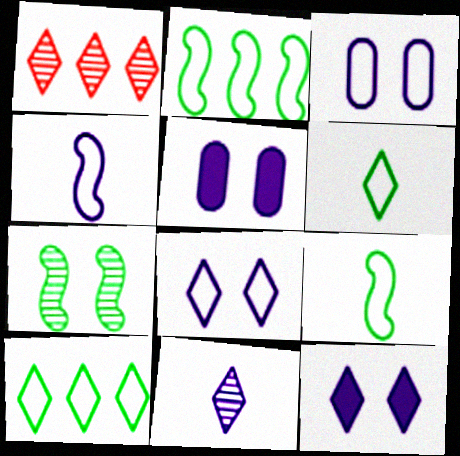[[1, 5, 9], 
[1, 6, 12]]